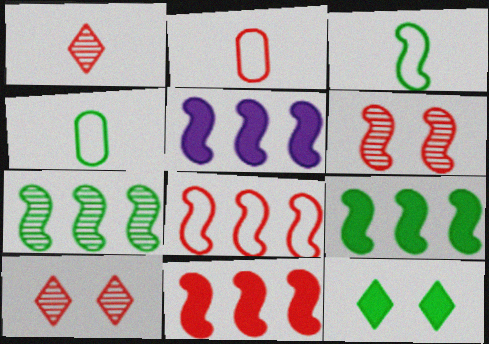[[2, 10, 11], 
[3, 5, 6], 
[4, 5, 10], 
[4, 7, 12], 
[5, 7, 8], 
[5, 9, 11]]